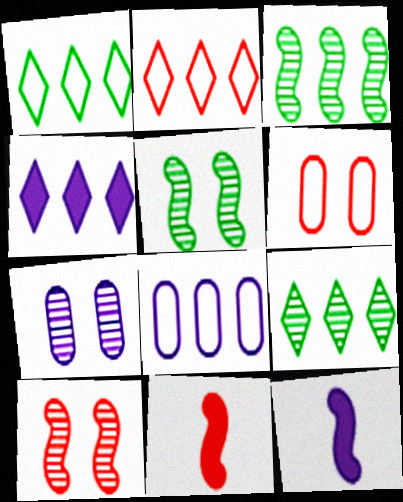[[1, 7, 11], 
[2, 4, 9], 
[6, 9, 12]]